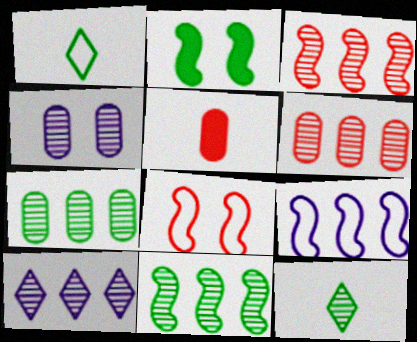[[1, 2, 7], 
[3, 4, 12], 
[3, 7, 10], 
[6, 10, 11]]